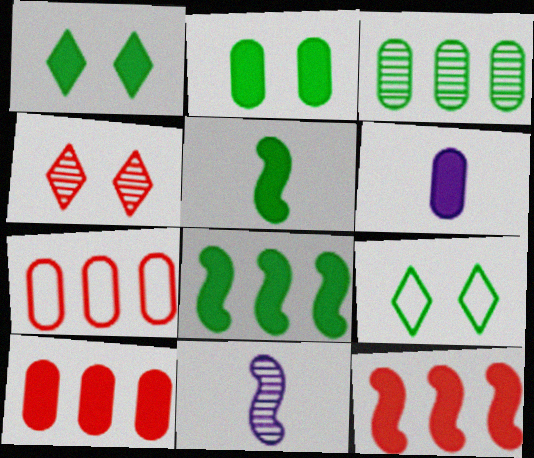[[1, 6, 12], 
[1, 7, 11], 
[2, 6, 10], 
[3, 4, 11], 
[3, 5, 9], 
[9, 10, 11]]